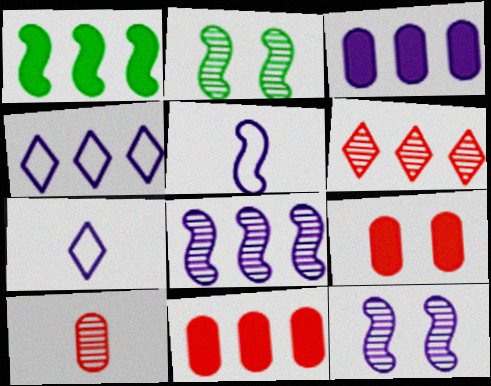[[2, 7, 11], 
[3, 4, 8], 
[3, 7, 12]]